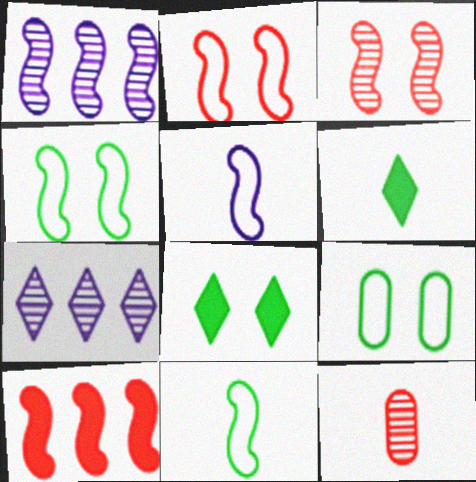[[5, 6, 12]]